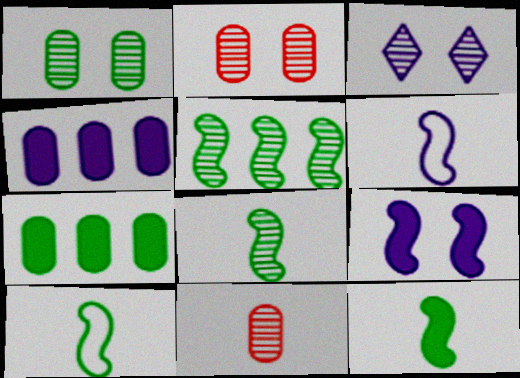[[3, 4, 6], 
[3, 5, 11], 
[8, 10, 12]]